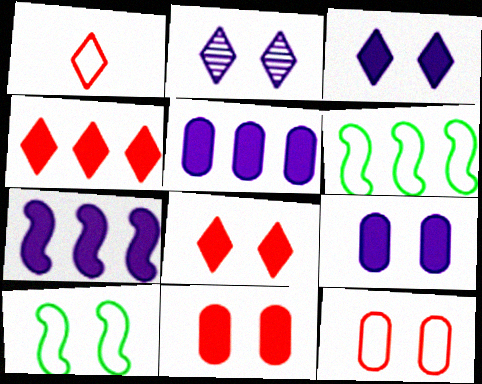[[2, 10, 11]]